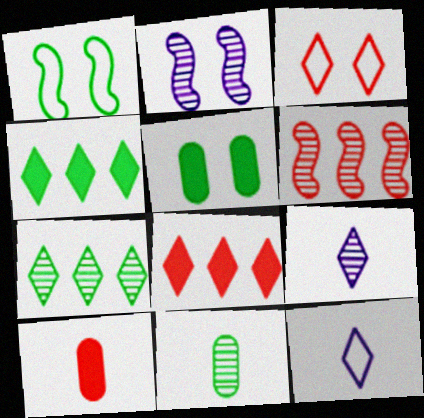[[1, 4, 11], 
[2, 3, 5], 
[3, 4, 9], 
[3, 6, 10], 
[5, 6, 12]]